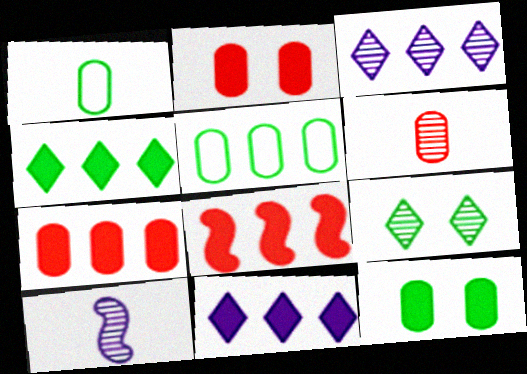[[3, 5, 8]]